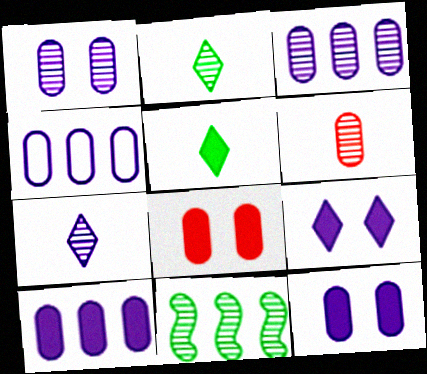[[3, 4, 10]]